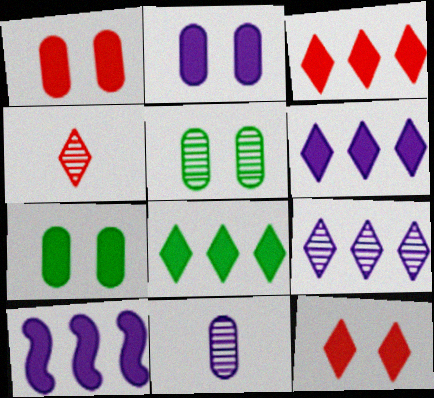[[1, 2, 7], 
[3, 6, 8]]